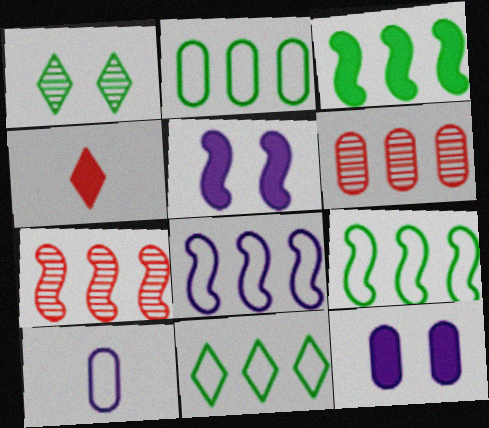[[2, 9, 11], 
[3, 4, 12], 
[3, 7, 8]]